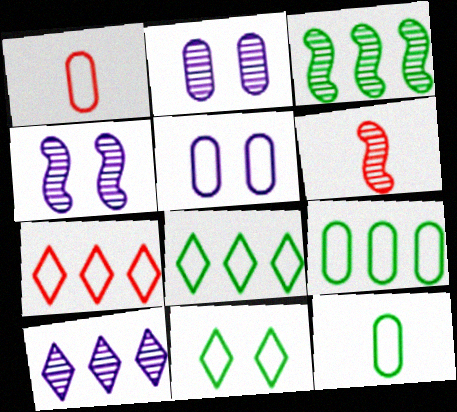[[1, 5, 9], 
[3, 4, 6]]